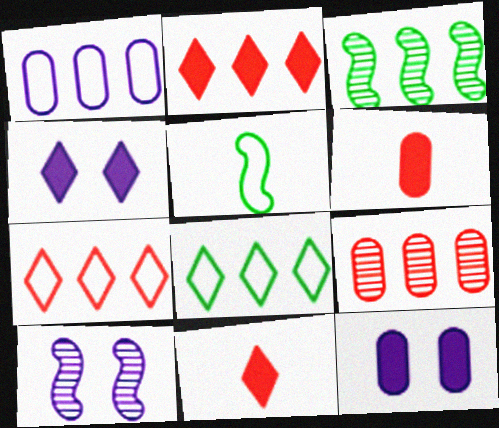[[1, 2, 3], 
[4, 5, 9], 
[6, 8, 10]]